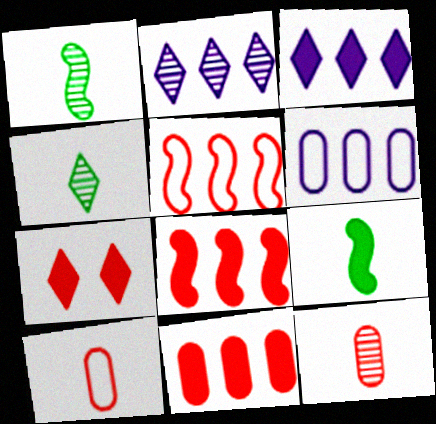[[1, 6, 7], 
[5, 7, 12]]